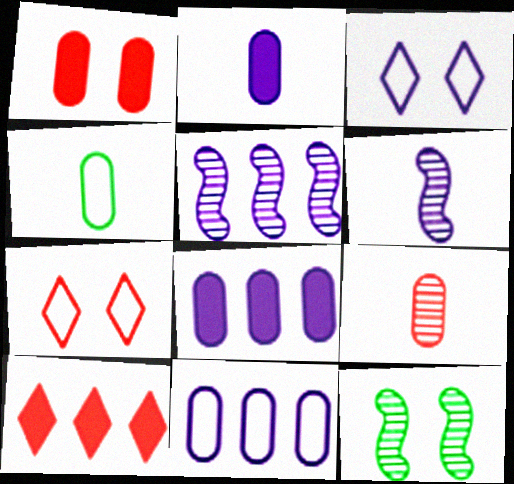[[1, 3, 12], 
[2, 3, 5], 
[2, 4, 9], 
[3, 6, 8]]